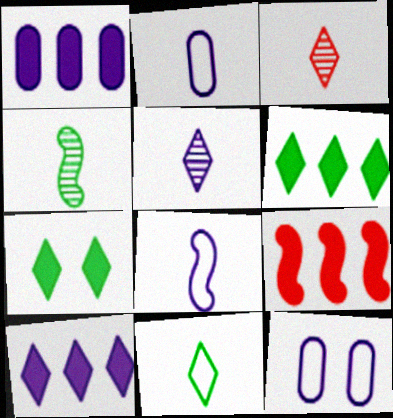[[1, 6, 9]]